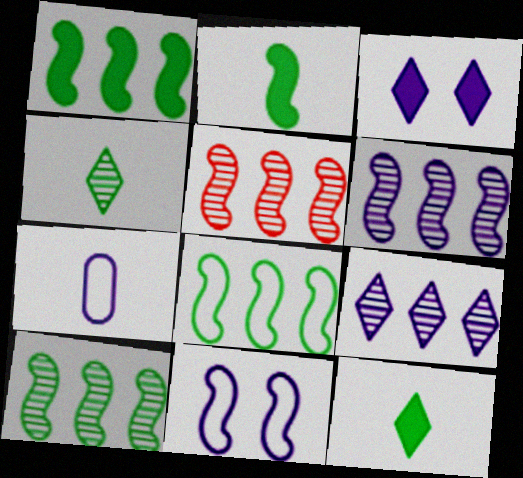[[1, 8, 10], 
[2, 5, 11], 
[3, 6, 7], 
[5, 6, 10]]